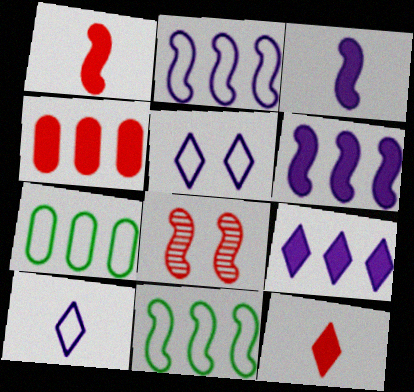[[3, 8, 11]]